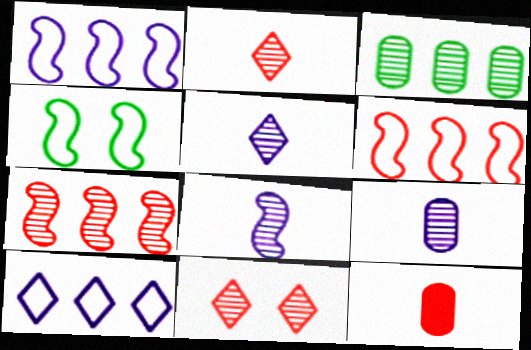[[3, 8, 11], 
[5, 8, 9], 
[6, 11, 12]]